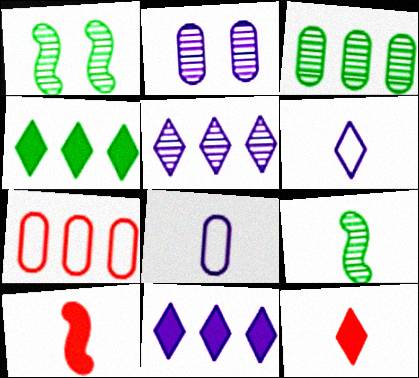[[8, 9, 12]]